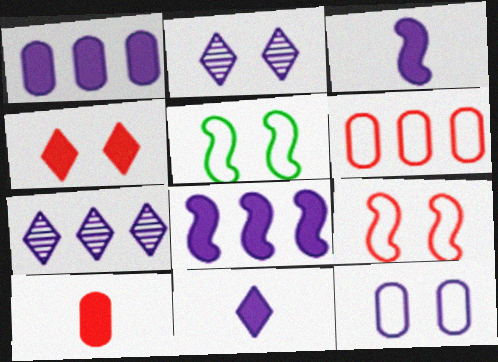[[3, 7, 12], 
[5, 7, 10]]